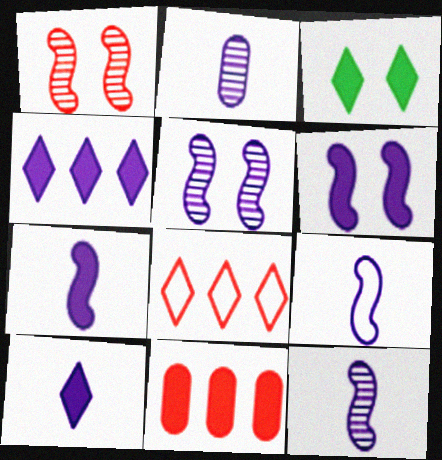[[2, 9, 10], 
[3, 7, 11], 
[7, 9, 12]]